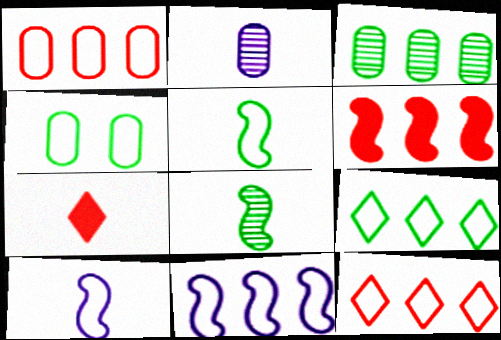[[1, 9, 11], 
[2, 5, 7], 
[4, 5, 9], 
[4, 10, 12]]